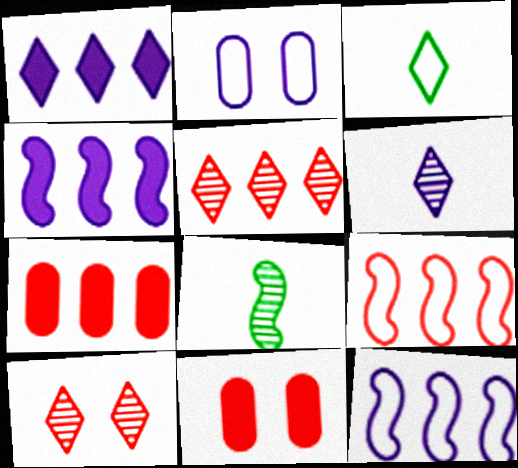[[1, 3, 10], 
[2, 3, 9], 
[2, 4, 6], 
[5, 7, 9]]